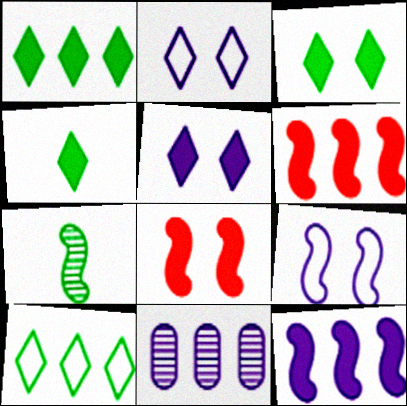[[1, 3, 4], 
[6, 7, 9], 
[6, 10, 11]]